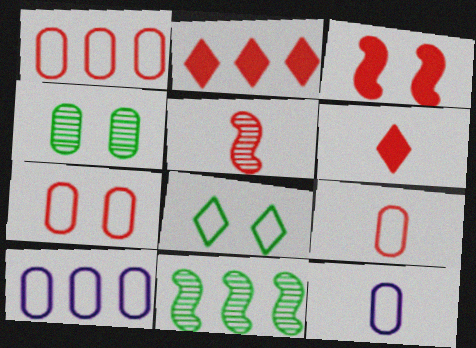[[1, 7, 9], 
[2, 5, 7], 
[2, 10, 11], 
[5, 6, 9]]